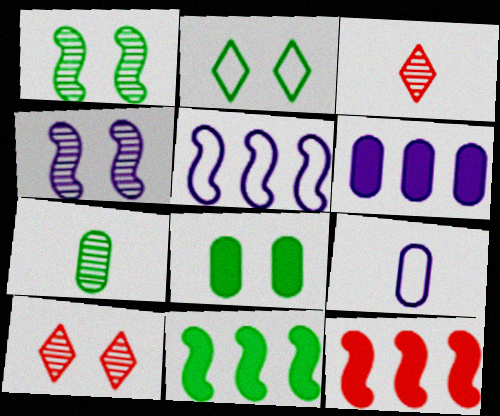[[1, 2, 8], 
[2, 7, 11], 
[3, 5, 8], 
[9, 10, 11]]